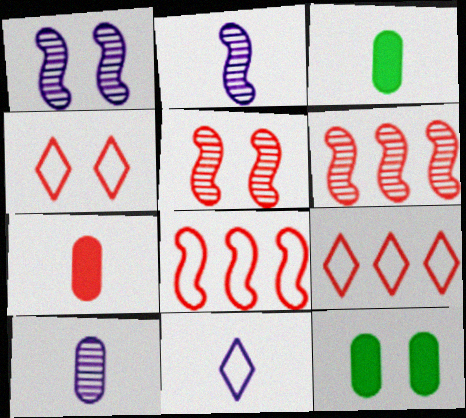[[1, 3, 9], 
[1, 4, 12], 
[2, 9, 12], 
[4, 6, 7], 
[5, 7, 9], 
[6, 11, 12]]